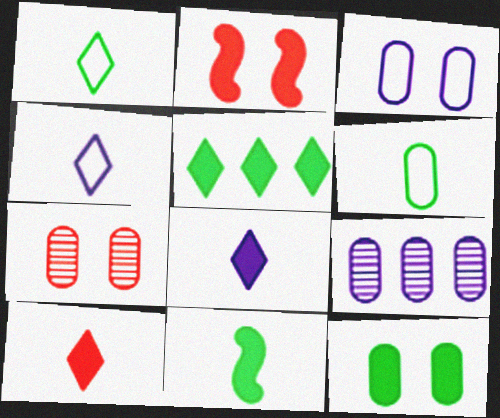[[1, 2, 9], 
[3, 7, 12], 
[5, 11, 12]]